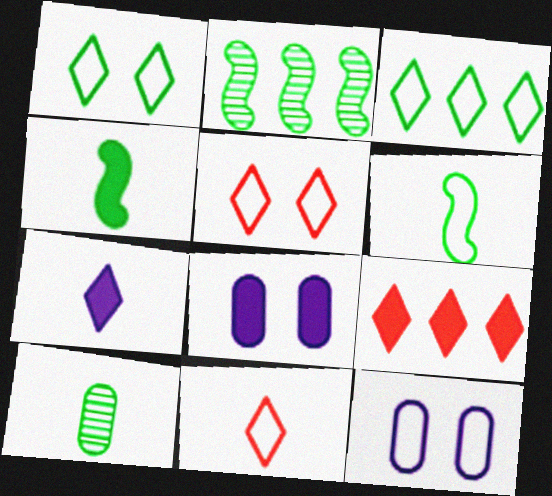[[2, 8, 11], 
[4, 8, 9]]